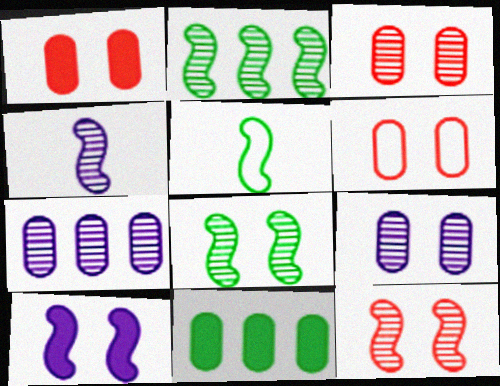[[1, 3, 6], 
[2, 4, 12]]